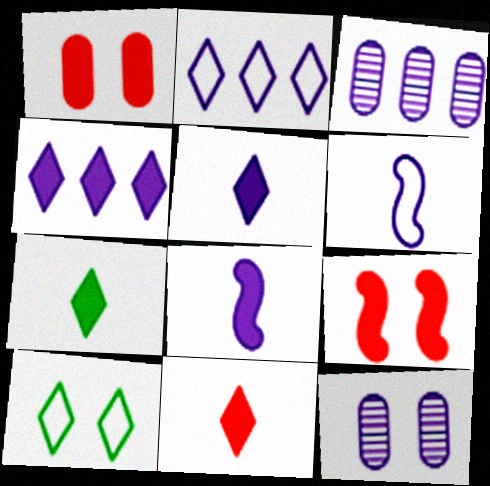[[2, 8, 12], 
[4, 6, 12], 
[5, 7, 11], 
[9, 10, 12]]